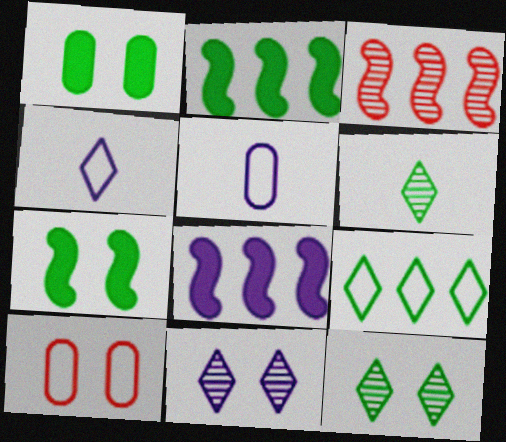[[1, 3, 4], 
[5, 8, 11], 
[6, 8, 10], 
[7, 10, 11]]